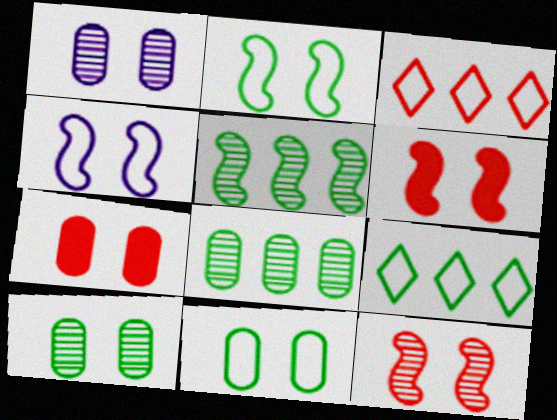[[1, 7, 11]]